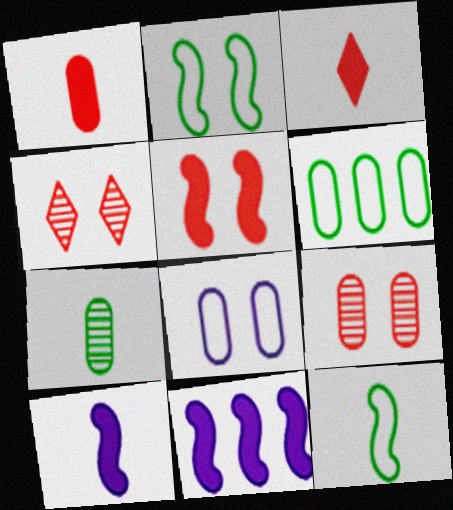[[4, 6, 10]]